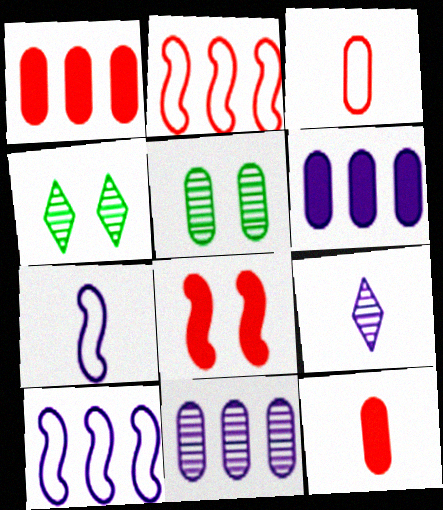[[1, 4, 7], 
[3, 5, 6], 
[4, 10, 12]]